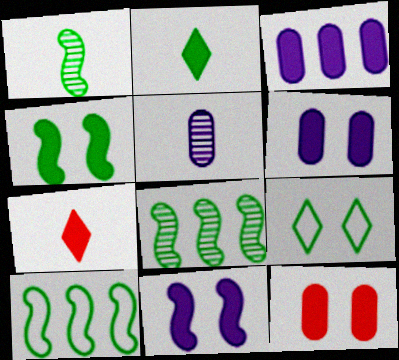[[1, 4, 10], 
[3, 4, 7]]